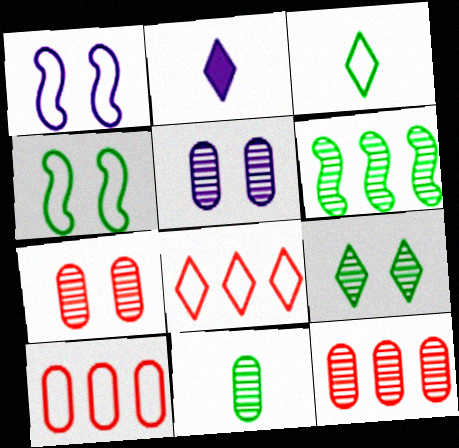[[1, 3, 10], 
[2, 4, 12], 
[2, 8, 9], 
[5, 11, 12], 
[6, 9, 11]]